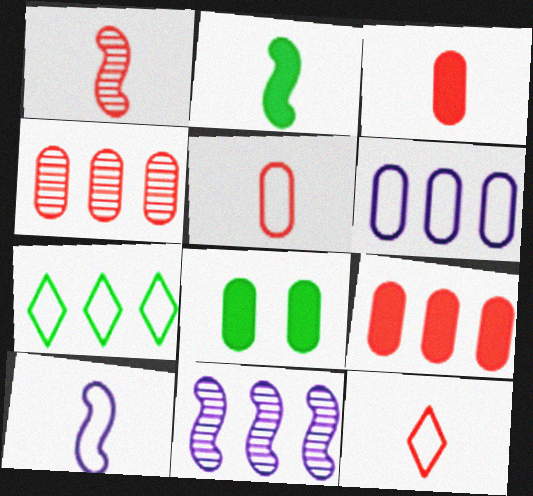[[1, 2, 10], 
[1, 3, 12], 
[7, 9, 11], 
[8, 11, 12]]